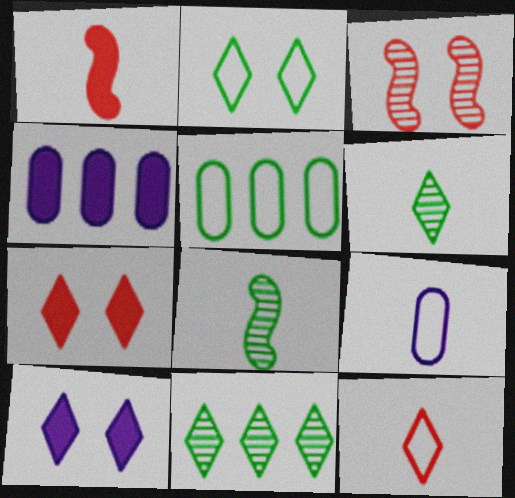[[1, 6, 9], 
[10, 11, 12]]